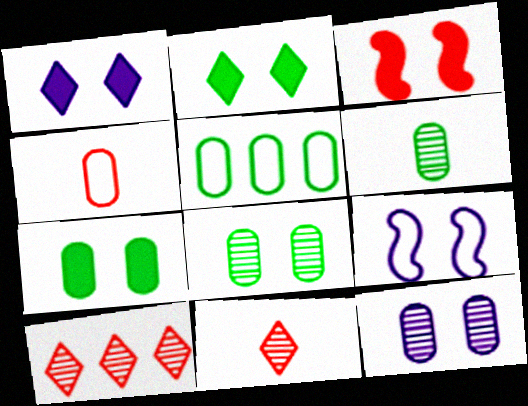[[1, 3, 7], 
[1, 9, 12], 
[3, 4, 10], 
[5, 6, 7]]